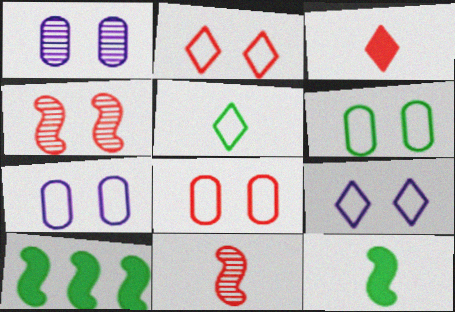[[6, 7, 8]]